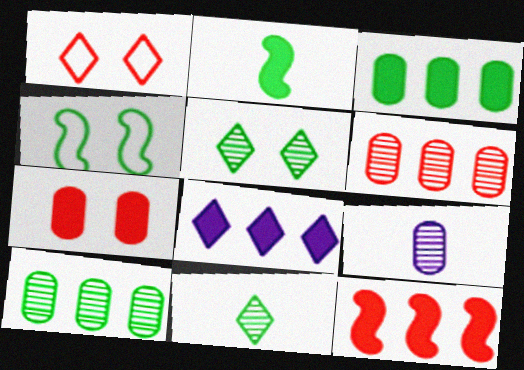[[1, 8, 11], 
[2, 7, 8], 
[3, 4, 11], 
[3, 8, 12]]